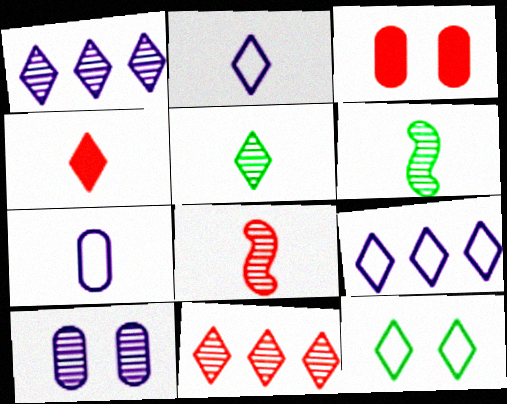[[1, 4, 12], 
[2, 4, 5], 
[3, 6, 9], 
[4, 6, 7], 
[6, 10, 11]]